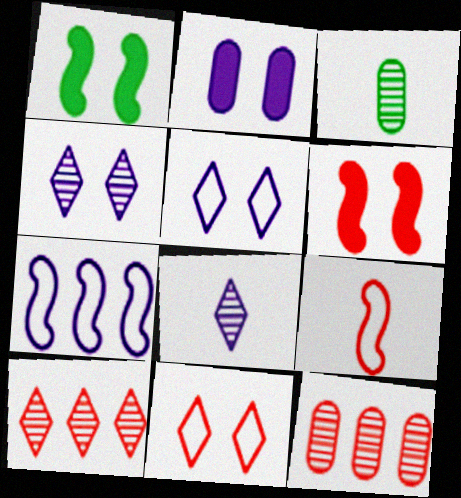[[2, 7, 8]]